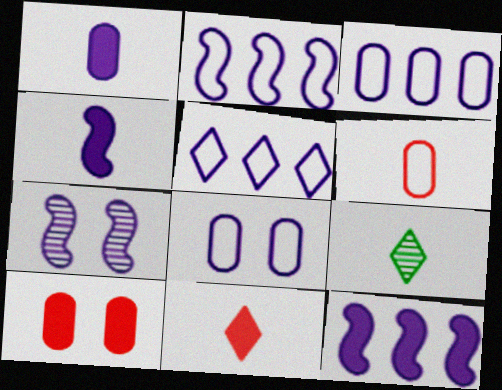[[1, 5, 7], 
[2, 3, 5], 
[2, 4, 7], 
[2, 9, 10], 
[4, 6, 9]]